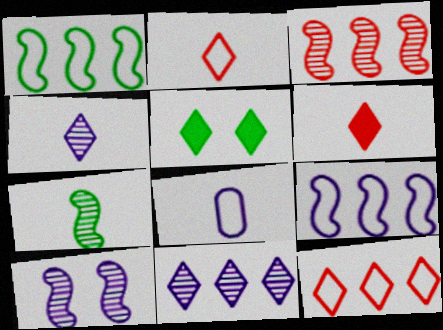[[2, 5, 11], 
[3, 5, 8], 
[3, 7, 10], 
[4, 5, 12], 
[6, 7, 8]]